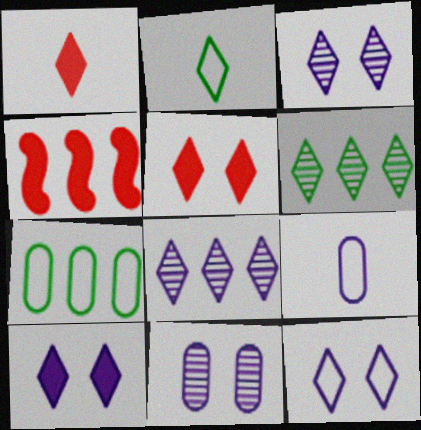[[1, 6, 12], 
[2, 4, 11], 
[2, 5, 8], 
[3, 10, 12], 
[4, 7, 8]]